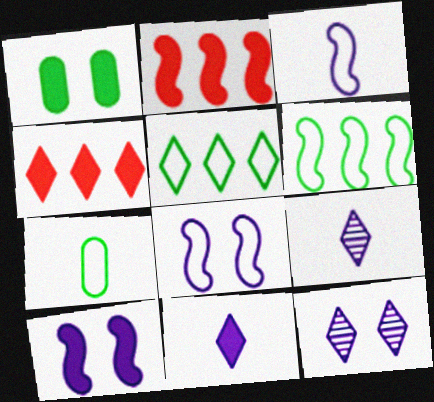[[1, 2, 11], 
[2, 7, 12]]